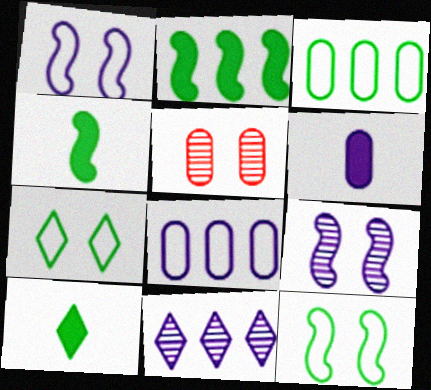[[1, 6, 11], 
[3, 5, 6]]